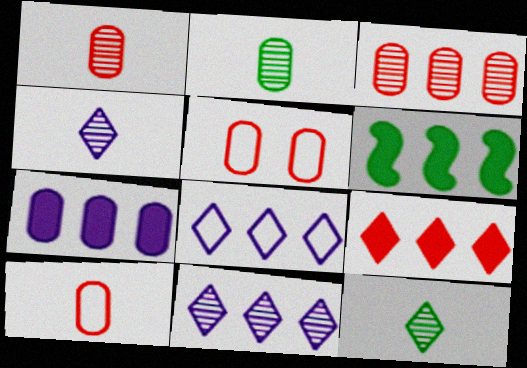[[2, 5, 7], 
[3, 6, 8], 
[4, 5, 6], 
[6, 7, 9]]